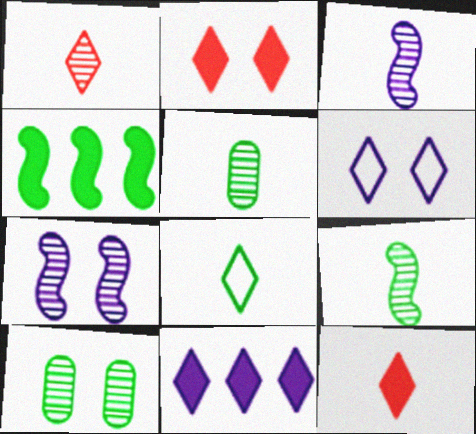[[1, 3, 5], 
[4, 8, 10]]